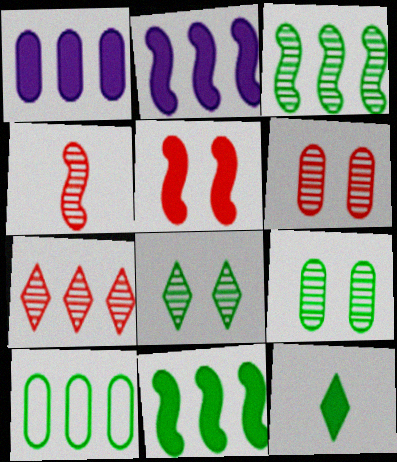[[1, 5, 12], 
[2, 7, 10], 
[4, 6, 7]]